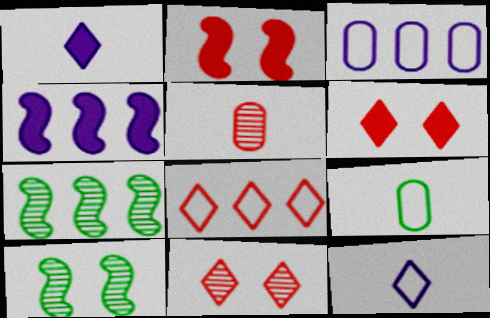[[2, 5, 8], 
[4, 9, 11]]